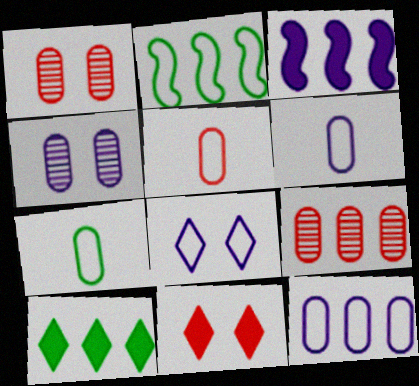[[2, 5, 8], 
[5, 6, 7]]